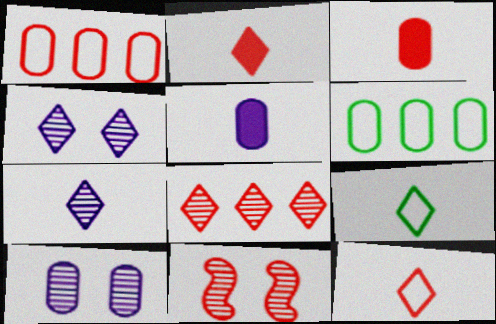[[1, 2, 11], 
[2, 7, 9], 
[3, 6, 10]]